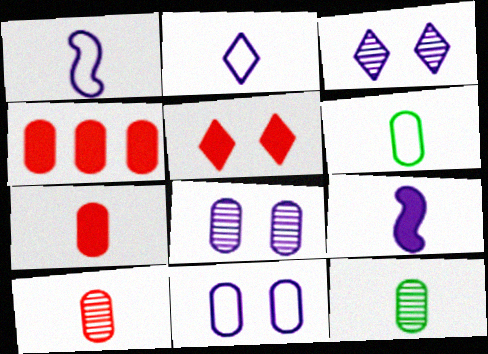[[4, 6, 8], 
[4, 11, 12]]